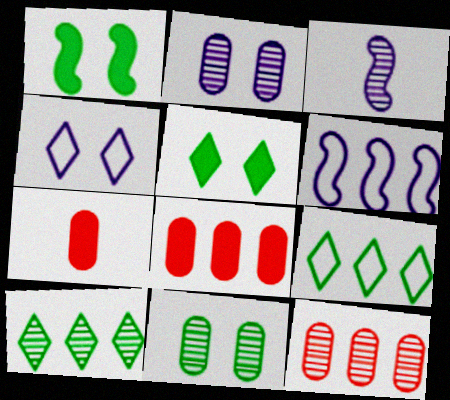[[6, 8, 10]]